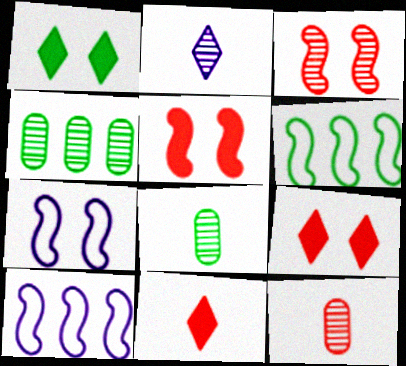[[1, 6, 8], 
[1, 10, 12], 
[2, 3, 4], 
[4, 7, 11], 
[8, 9, 10]]